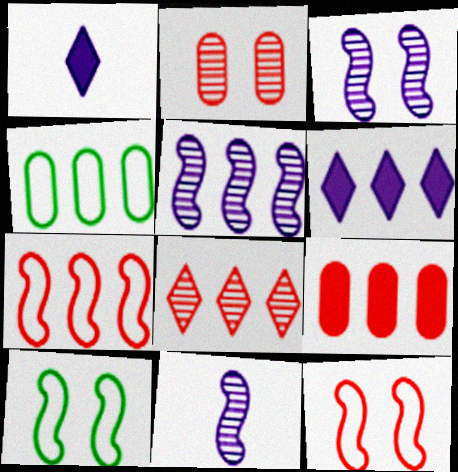[[3, 5, 11], 
[7, 8, 9]]